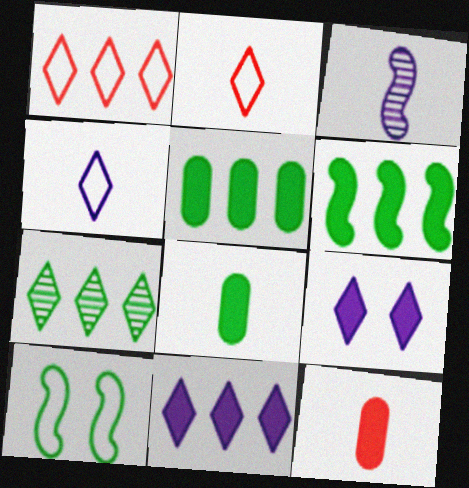[[1, 7, 11], 
[2, 3, 8], 
[2, 7, 9], 
[6, 9, 12], 
[7, 8, 10]]